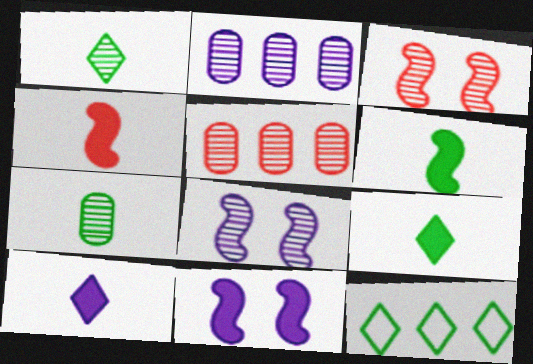[[1, 2, 3], 
[1, 5, 8]]